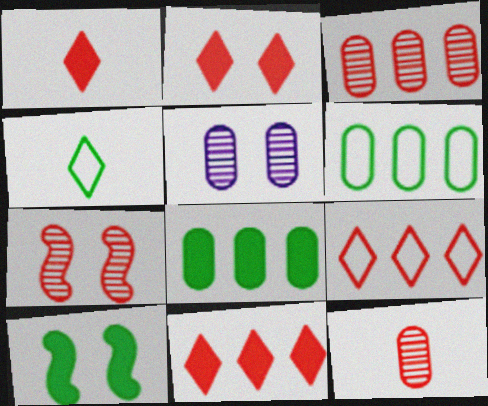[[1, 2, 11]]